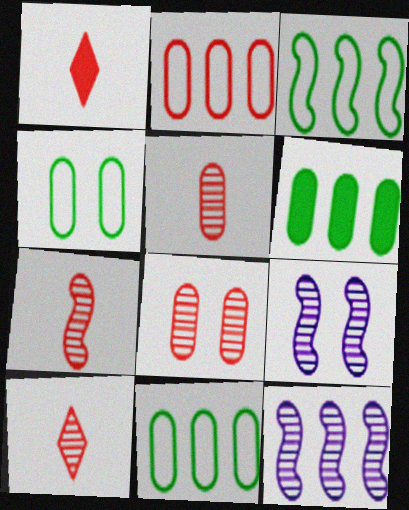[[1, 4, 12], 
[1, 9, 11], 
[5, 7, 10]]